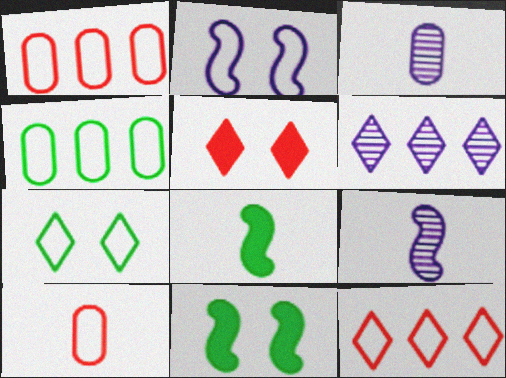[[3, 11, 12], 
[4, 5, 9], 
[6, 10, 11]]